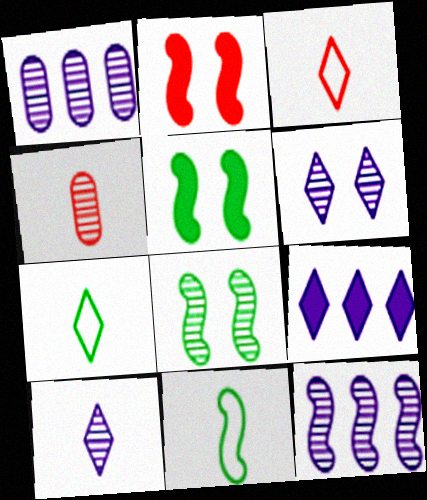[[1, 2, 7], 
[1, 3, 5], 
[2, 11, 12]]